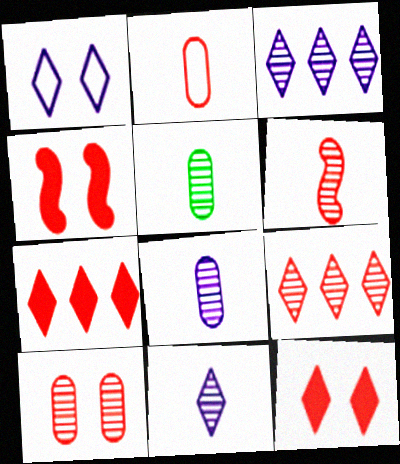[[2, 4, 9], 
[5, 6, 11], 
[6, 9, 10]]